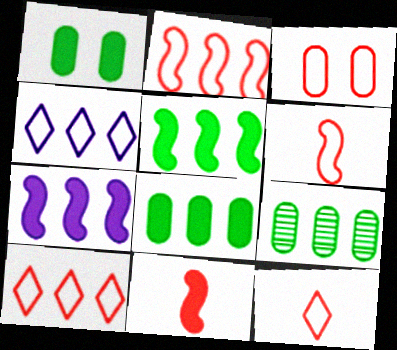[[2, 3, 12], 
[3, 6, 10], 
[7, 9, 10]]